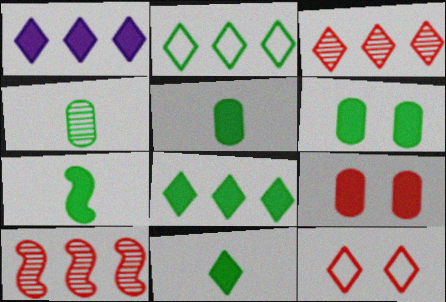[[1, 2, 3], 
[1, 7, 9], 
[5, 7, 11], 
[6, 7, 8]]